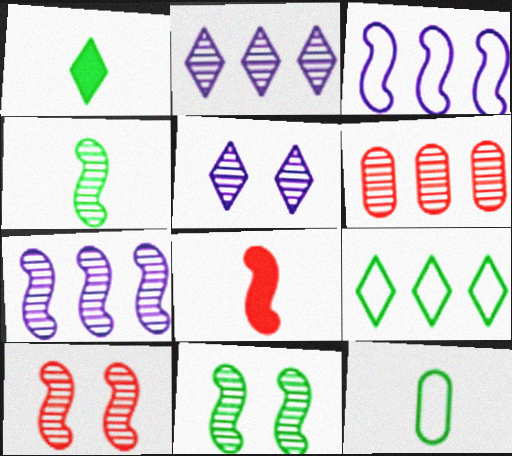[[1, 4, 12], 
[3, 8, 11], 
[4, 5, 6], 
[4, 7, 10]]